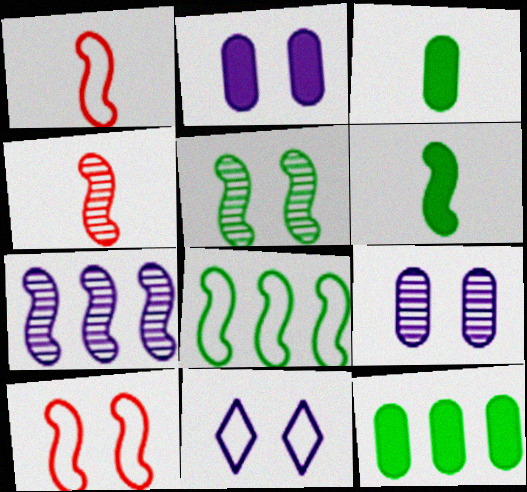[[4, 5, 7], 
[4, 11, 12], 
[5, 6, 8], 
[6, 7, 10]]